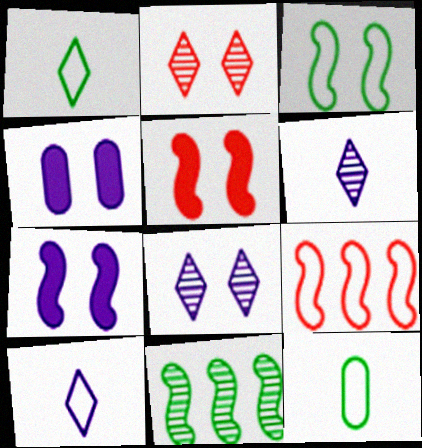[[2, 3, 4]]